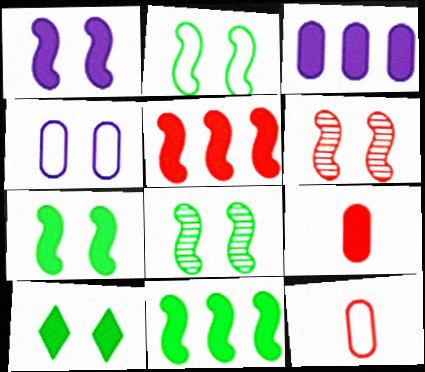[[1, 2, 6], 
[2, 7, 8], 
[4, 6, 10]]